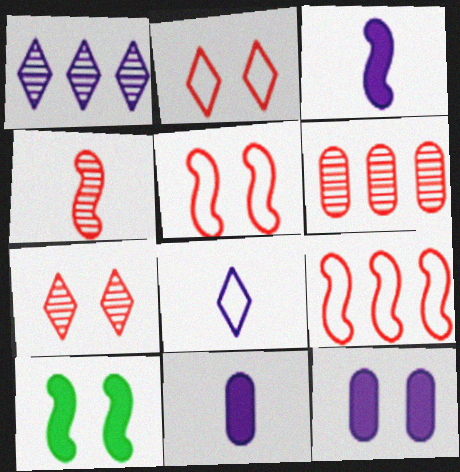[[4, 6, 7], 
[6, 8, 10]]